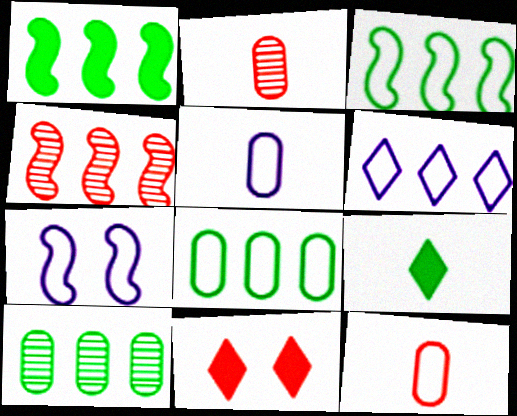[[4, 11, 12], 
[5, 6, 7]]